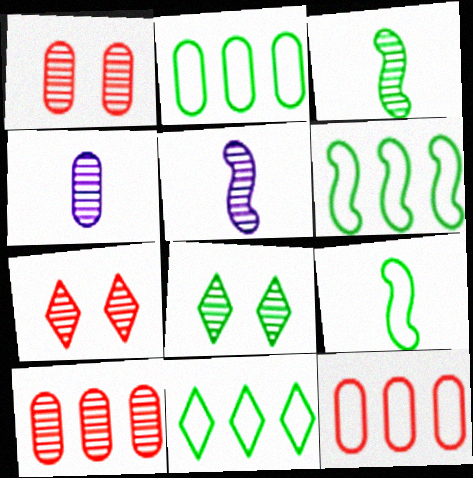[[2, 6, 11], 
[5, 8, 10]]